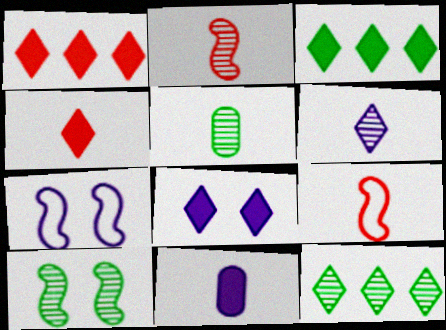[[1, 5, 7], 
[2, 5, 6], 
[3, 4, 8], 
[5, 10, 12]]